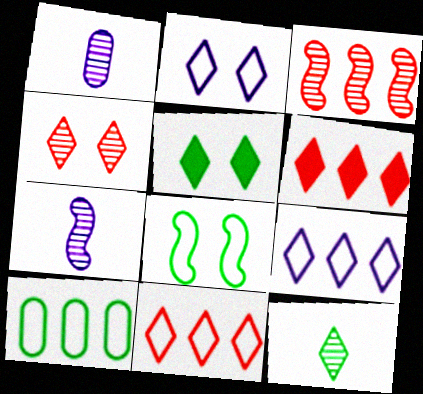[[1, 6, 8], 
[2, 4, 5], 
[2, 6, 12]]